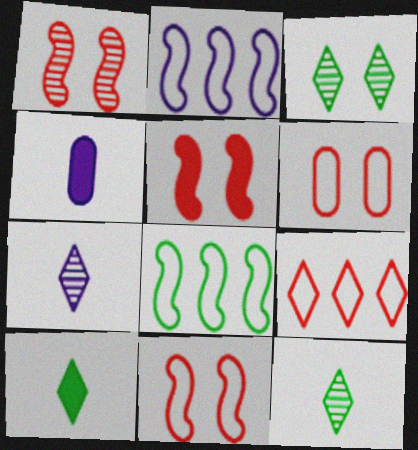[[1, 5, 11]]